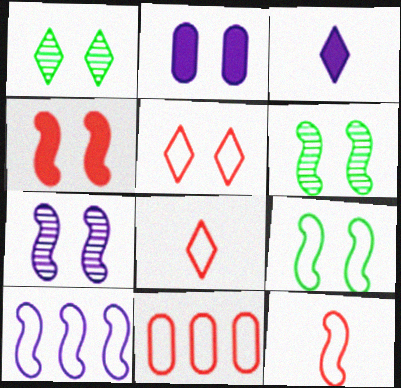[[2, 5, 6], 
[3, 6, 11], 
[4, 7, 9], 
[5, 11, 12], 
[9, 10, 12]]